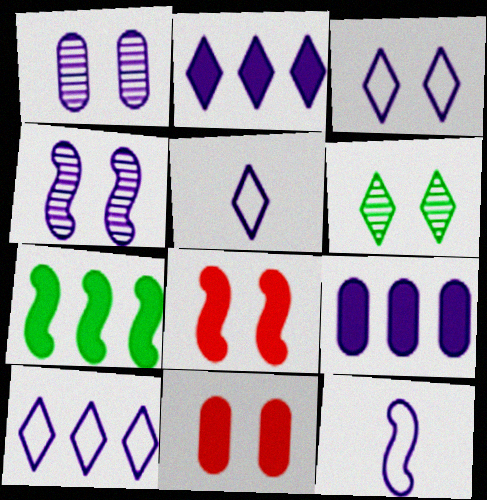[[1, 2, 12], 
[3, 5, 10], 
[4, 5, 9]]